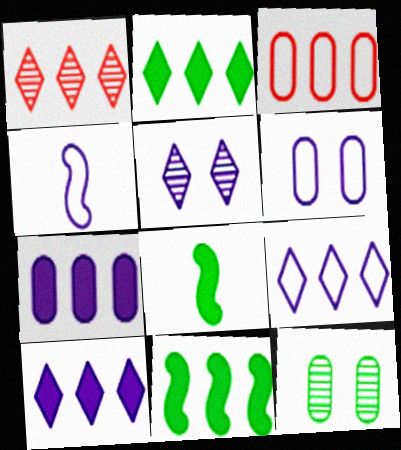[[1, 2, 9], 
[1, 6, 8], 
[3, 5, 8], 
[4, 5, 7], 
[4, 6, 9]]